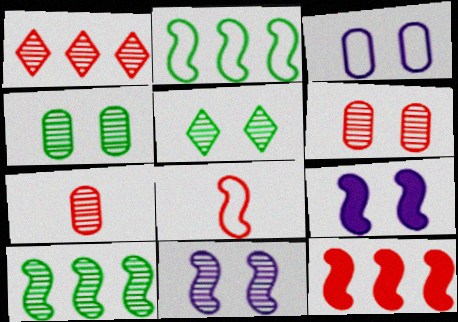[[5, 6, 11], 
[8, 9, 10]]